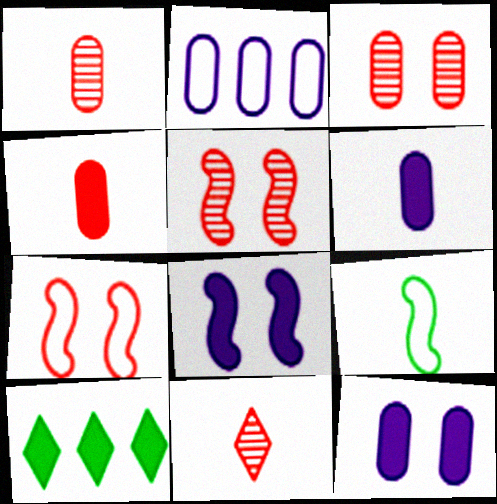[[4, 8, 10], 
[6, 9, 11]]